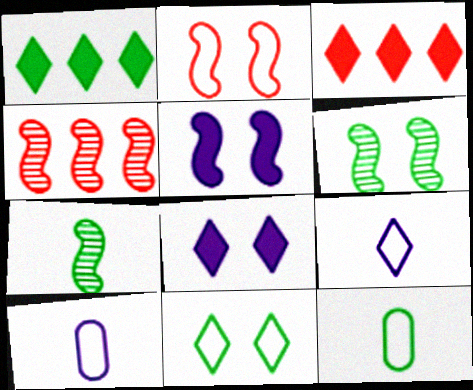[[1, 6, 12], 
[2, 5, 6], 
[3, 6, 10], 
[4, 8, 12]]